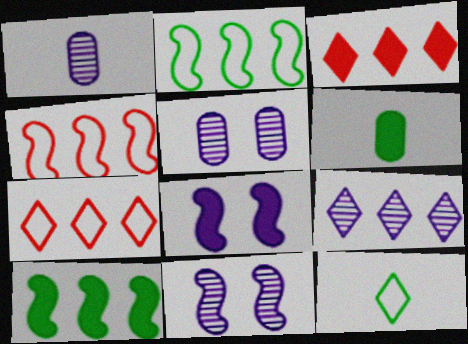[[1, 9, 11], 
[3, 6, 8], 
[6, 7, 11]]